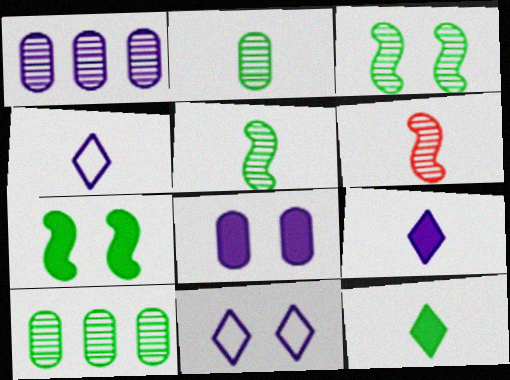[]